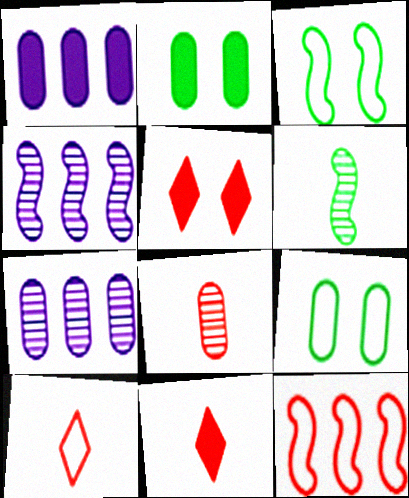[[1, 8, 9], 
[2, 4, 10], 
[3, 7, 11], 
[4, 9, 11], 
[5, 8, 12]]